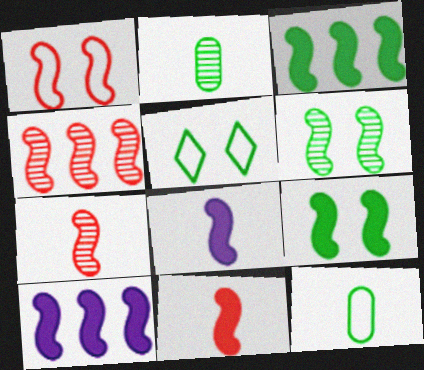[[1, 4, 11], 
[2, 3, 5], 
[9, 10, 11]]